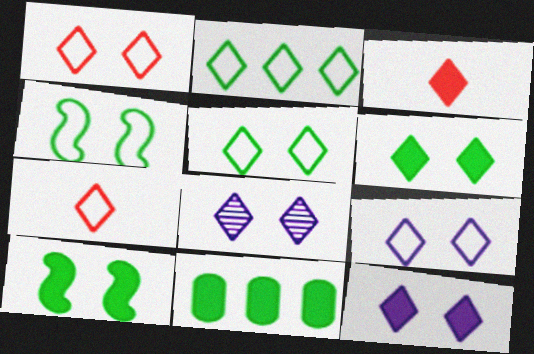[[1, 5, 9], 
[1, 6, 8], 
[2, 3, 8], 
[2, 7, 9], 
[8, 9, 12]]